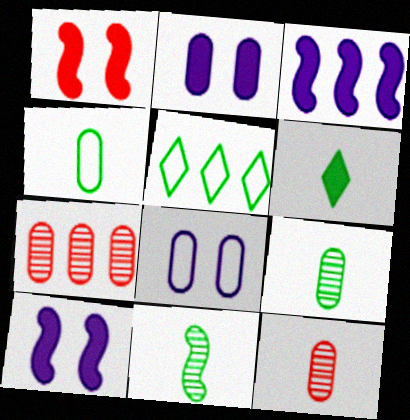[[2, 4, 7], 
[3, 5, 7], 
[4, 6, 11], 
[5, 10, 12]]